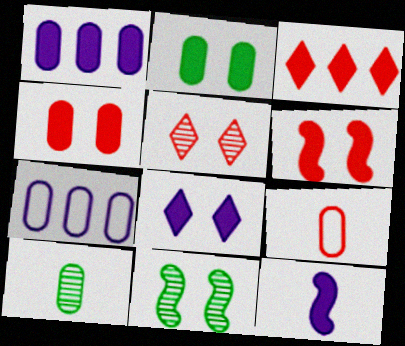[[1, 8, 12], 
[2, 3, 12], 
[2, 6, 8], 
[4, 7, 10]]